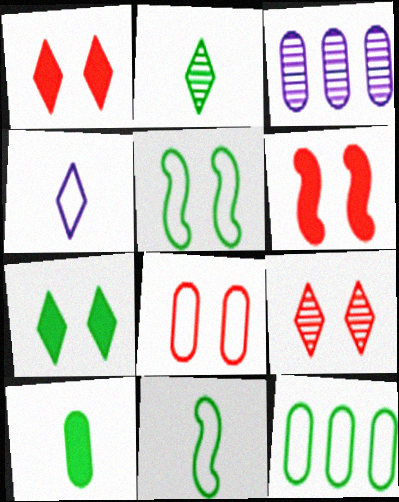[[1, 3, 11], 
[2, 10, 11], 
[3, 8, 10], 
[6, 8, 9]]